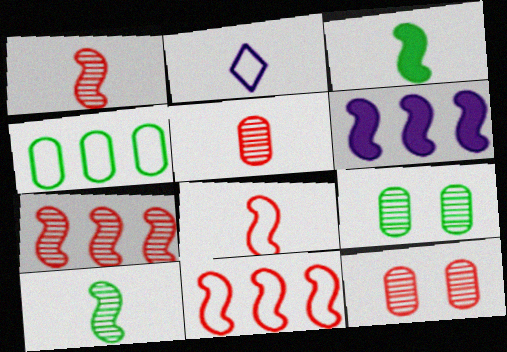[[2, 3, 5]]